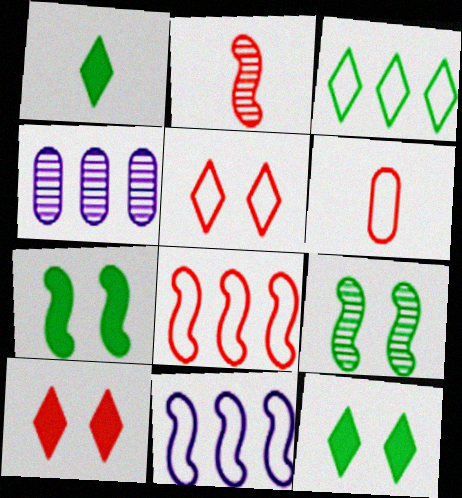[[2, 7, 11], 
[5, 6, 8]]